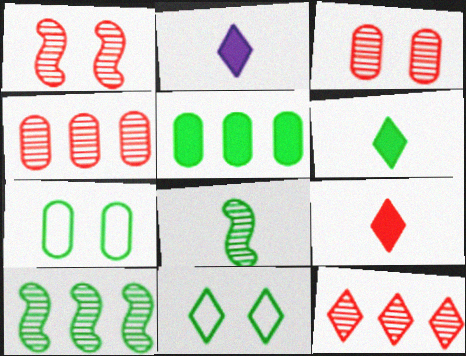[[2, 6, 9], 
[2, 11, 12], 
[5, 8, 11], 
[6, 7, 10]]